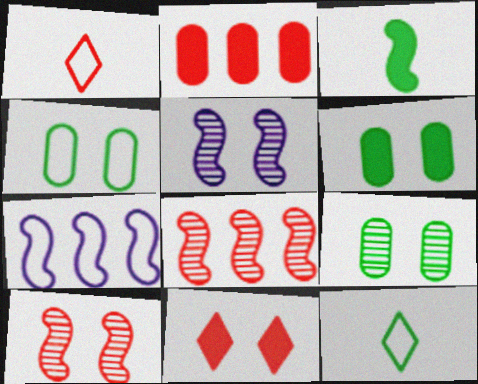[[1, 2, 10], 
[1, 4, 7], 
[2, 5, 12], 
[3, 7, 10], 
[4, 5, 11], 
[4, 6, 9]]